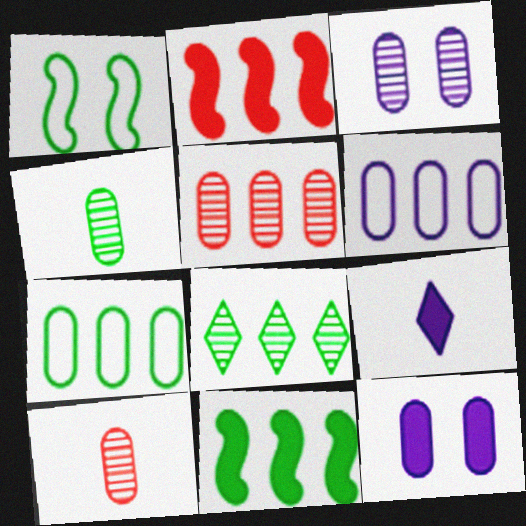[[1, 5, 9], 
[2, 6, 8], 
[3, 4, 5], 
[7, 8, 11], 
[7, 10, 12]]